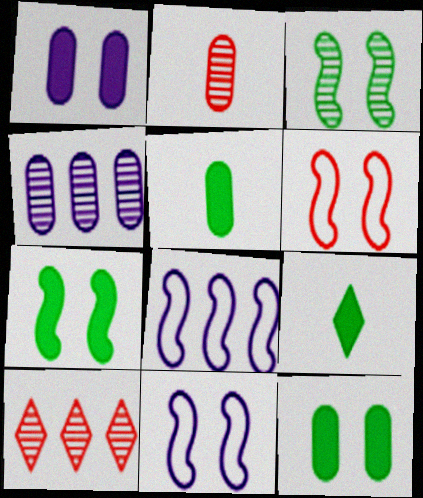[[4, 6, 9], 
[5, 10, 11]]